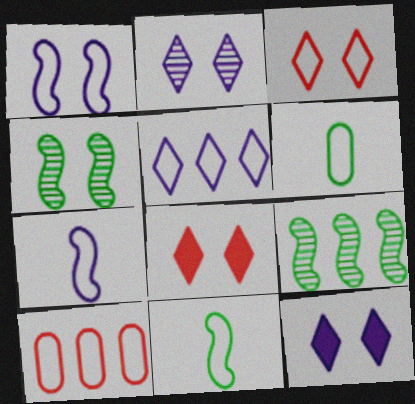[]